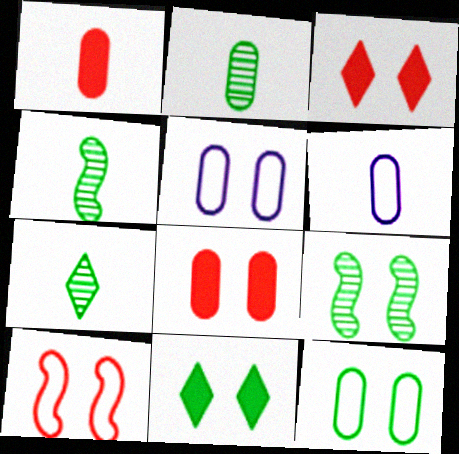[[1, 2, 6], 
[2, 4, 7], 
[3, 5, 9], 
[9, 11, 12]]